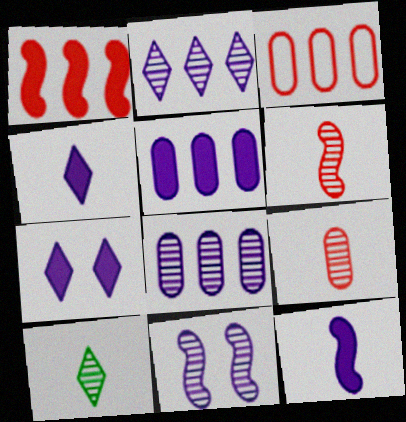[[5, 7, 12]]